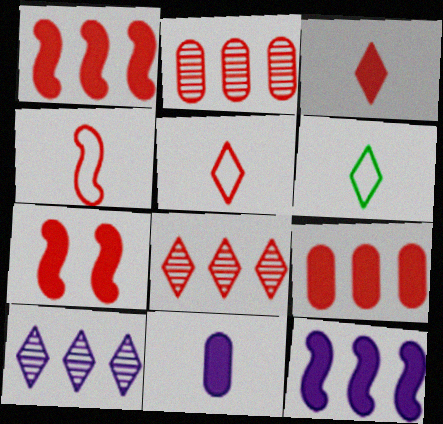[[2, 5, 7], 
[3, 7, 9]]